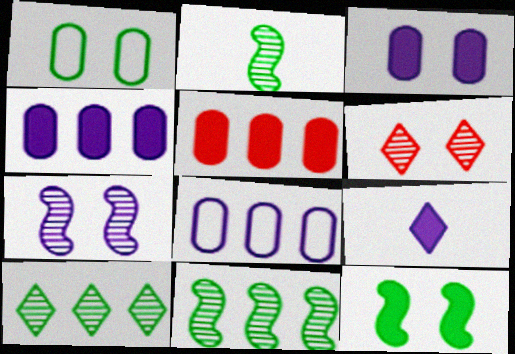[[5, 9, 12], 
[7, 8, 9]]